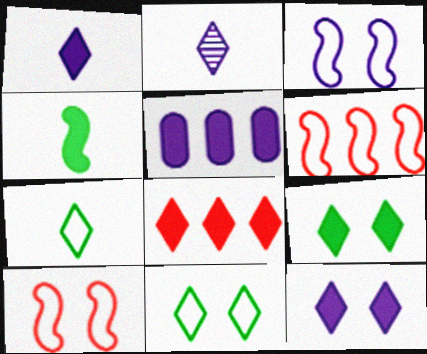[[1, 8, 9], 
[2, 3, 5], 
[2, 8, 11]]